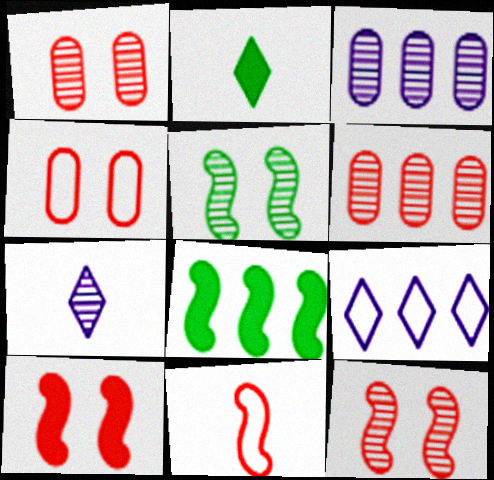[[4, 7, 8], 
[5, 6, 7], 
[6, 8, 9]]